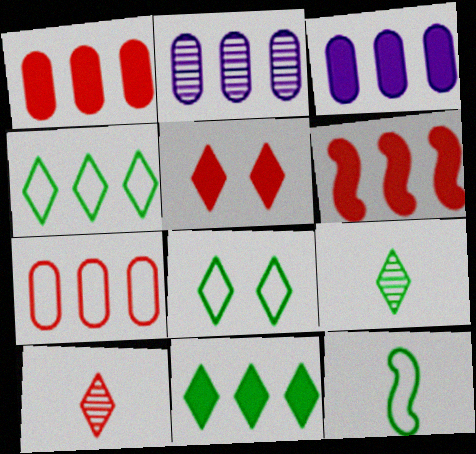[[2, 4, 6], 
[2, 5, 12], 
[3, 6, 11], 
[8, 9, 11]]